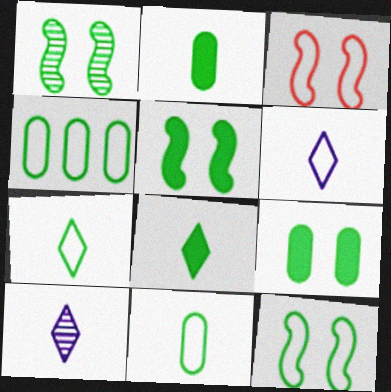[[1, 4, 8], 
[1, 5, 12], 
[3, 4, 6], 
[4, 7, 12]]